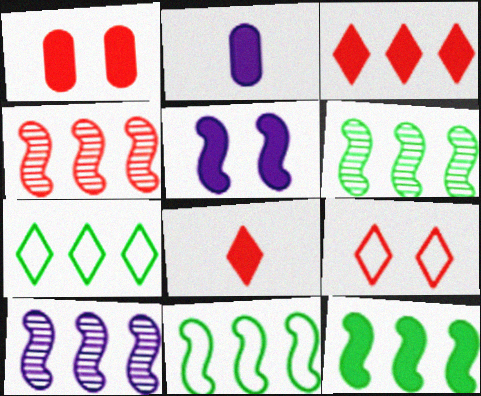[[2, 6, 9], 
[4, 6, 10], 
[6, 11, 12]]